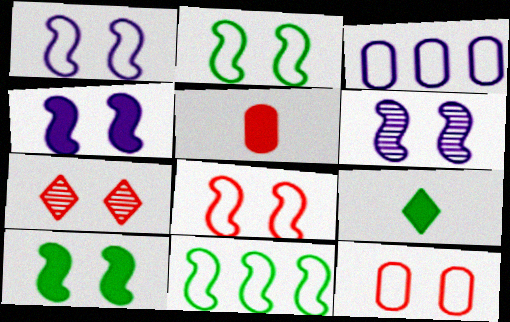[[1, 2, 8], 
[1, 4, 6], 
[6, 8, 10]]